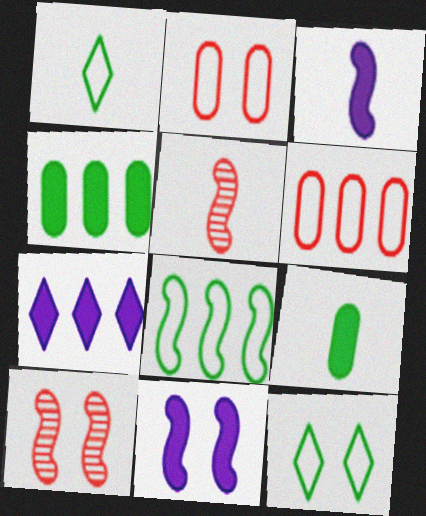[[3, 8, 10], 
[5, 8, 11]]